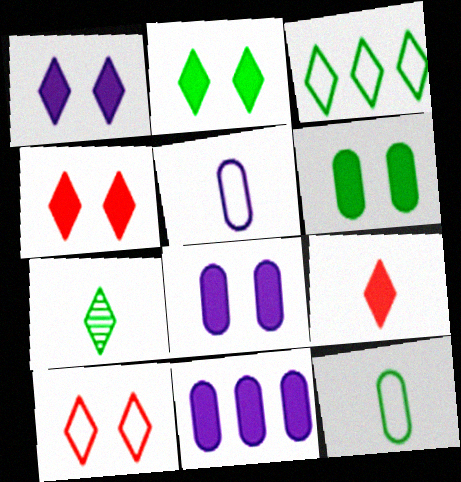[[1, 2, 4], 
[2, 3, 7]]